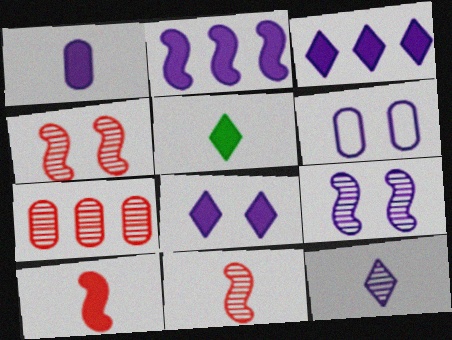[[1, 2, 8], 
[1, 5, 10], 
[2, 6, 12], 
[6, 8, 9]]